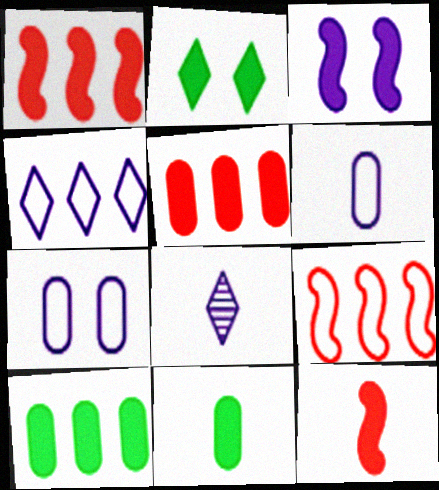[]